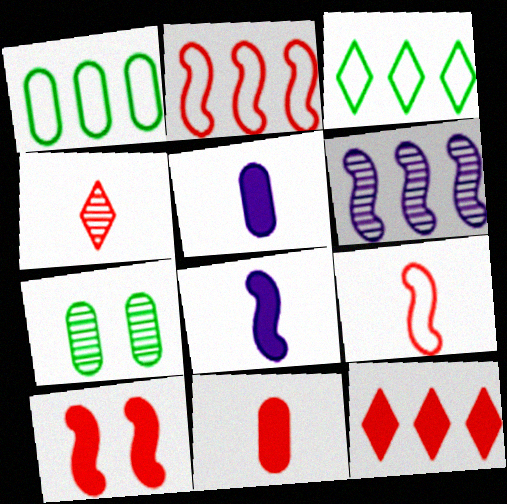[[1, 6, 12], 
[4, 6, 7], 
[4, 9, 11], 
[10, 11, 12]]